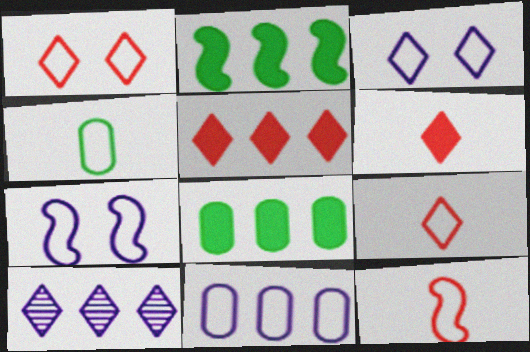[]